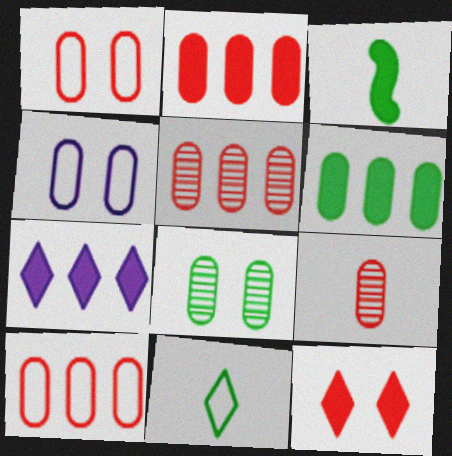[[1, 2, 9], 
[2, 5, 10], 
[4, 6, 9]]